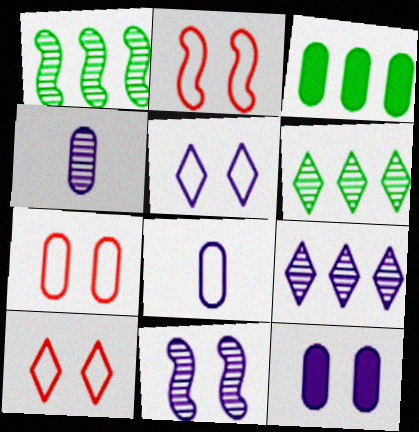[[2, 7, 10], 
[3, 4, 7], 
[4, 9, 11], 
[5, 11, 12]]